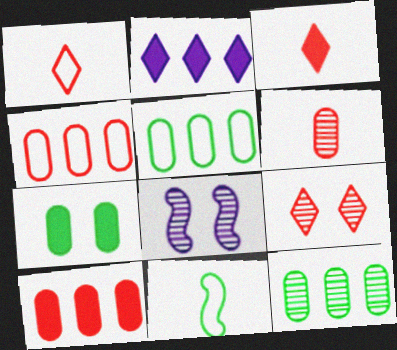[[3, 5, 8]]